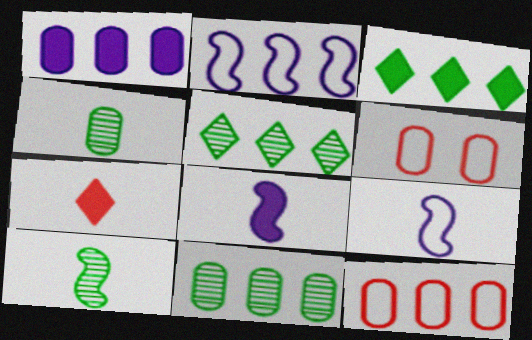[[1, 4, 6], 
[1, 11, 12], 
[4, 7, 9], 
[5, 6, 8]]